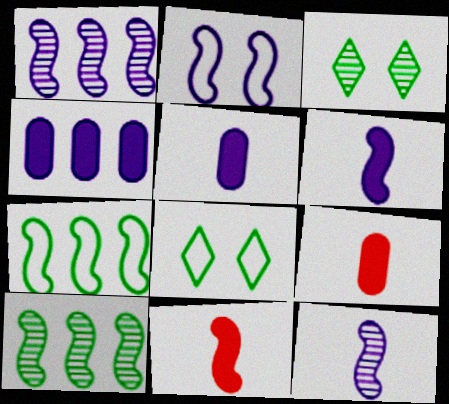[[1, 2, 6], 
[1, 8, 9], 
[2, 10, 11]]